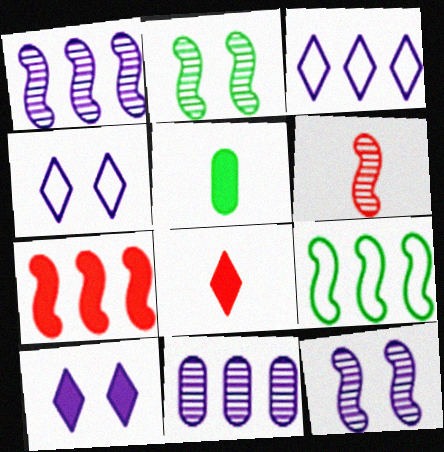[[1, 2, 6], 
[1, 7, 9], 
[5, 7, 10]]